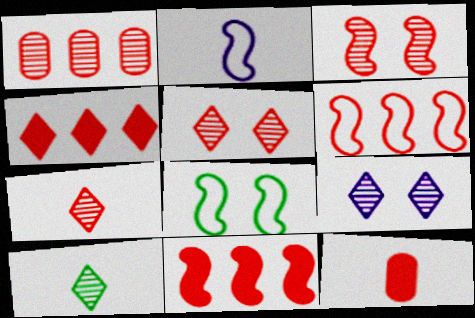[[1, 3, 7], 
[1, 4, 6], 
[2, 6, 8], 
[2, 10, 12], 
[5, 6, 12]]